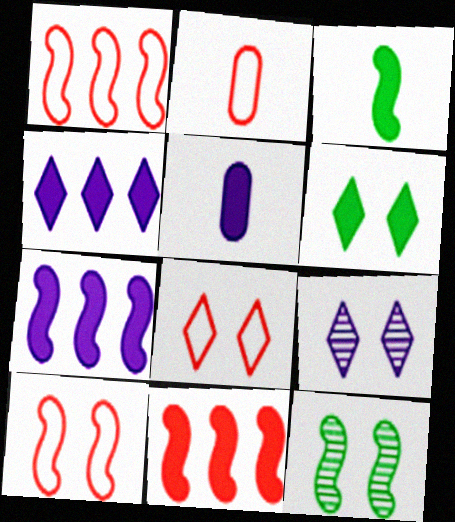[[1, 2, 8], 
[2, 4, 12], 
[5, 6, 11], 
[6, 8, 9]]